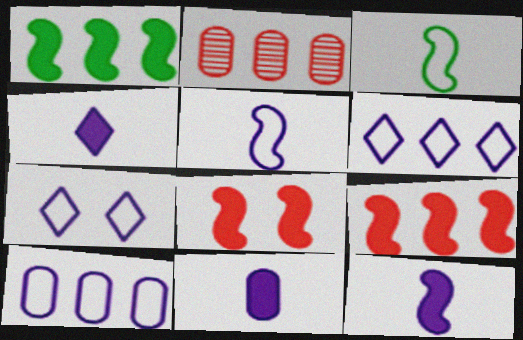[[1, 2, 6], 
[1, 8, 12], 
[4, 11, 12], 
[5, 7, 10]]